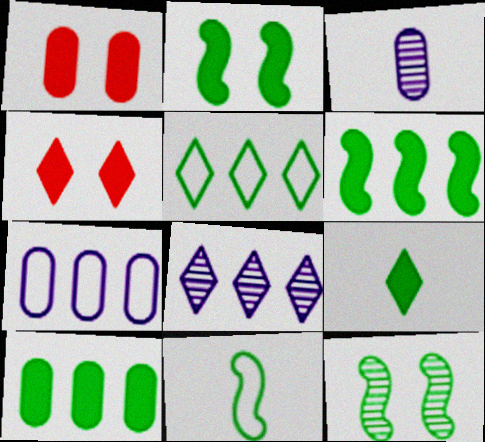[[1, 8, 11], 
[2, 9, 10], 
[6, 11, 12]]